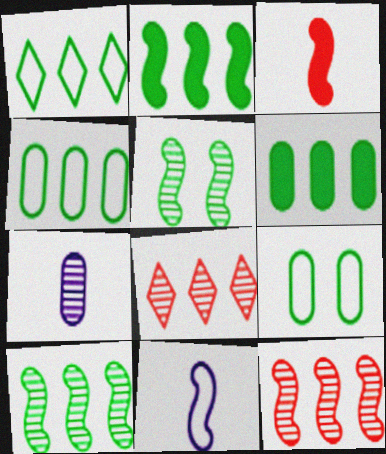[[1, 6, 10], 
[5, 7, 8]]